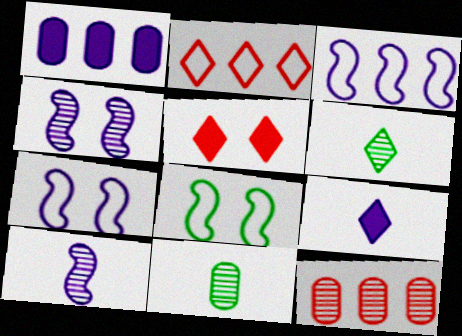[[3, 5, 11], 
[4, 6, 12], 
[8, 9, 12]]